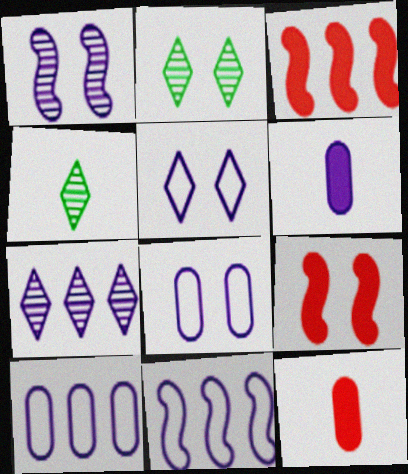[[2, 8, 9], 
[2, 11, 12], 
[3, 4, 8], 
[4, 9, 10]]